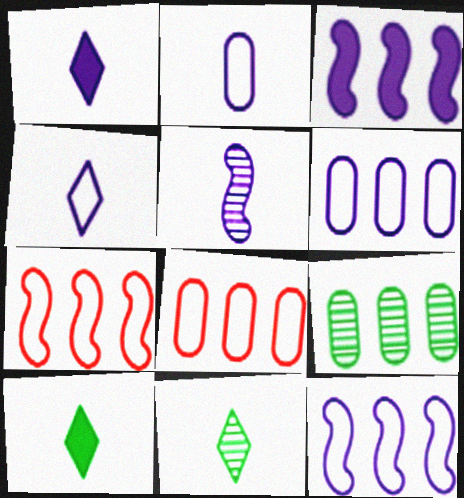[[1, 2, 5]]